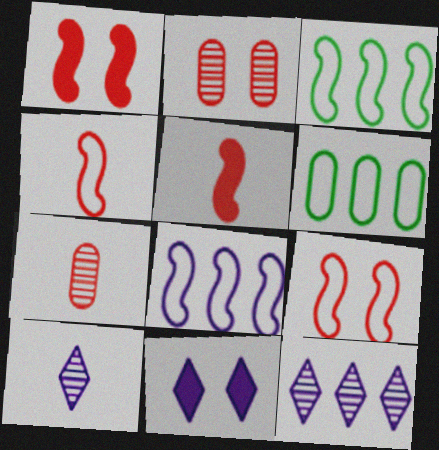[[1, 6, 10], 
[3, 7, 11]]